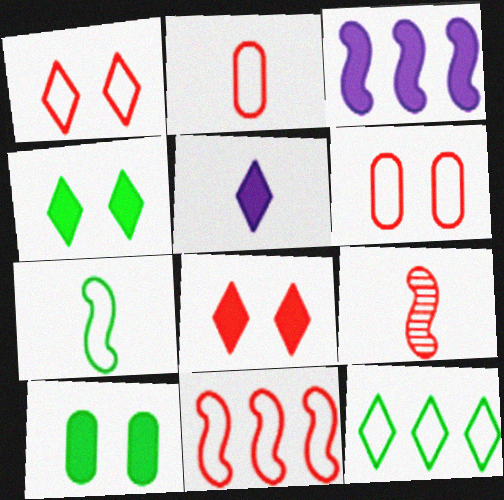[[1, 2, 11]]